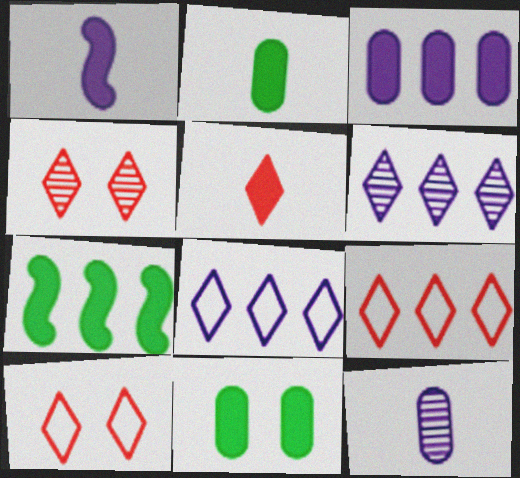[[1, 2, 5], 
[4, 5, 9], 
[7, 10, 12]]